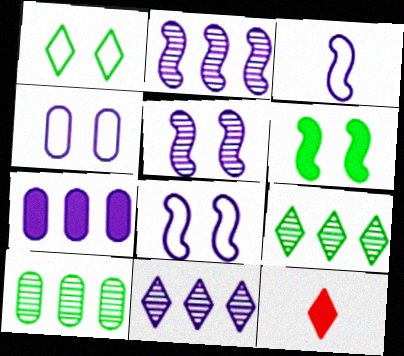[[1, 11, 12], 
[6, 7, 12], 
[8, 10, 12]]